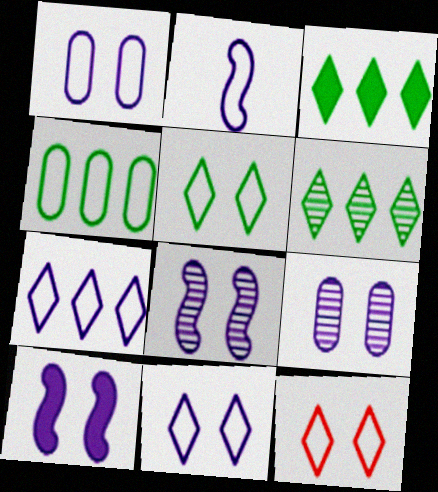[[1, 2, 7], 
[2, 4, 12], 
[5, 11, 12], 
[9, 10, 11]]